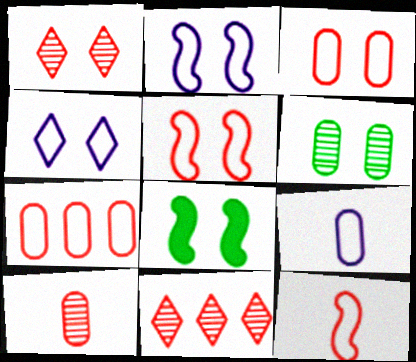[[8, 9, 11]]